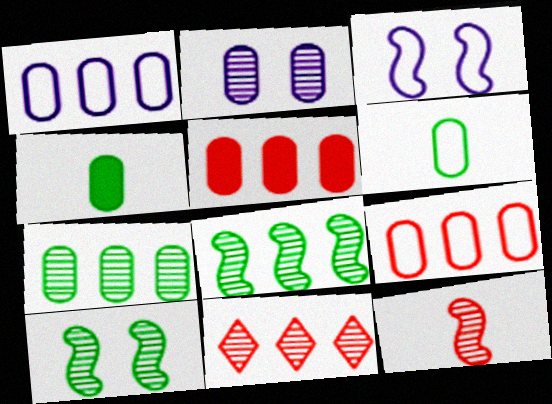[[1, 5, 7], 
[2, 4, 9], 
[2, 5, 6], 
[3, 4, 11]]